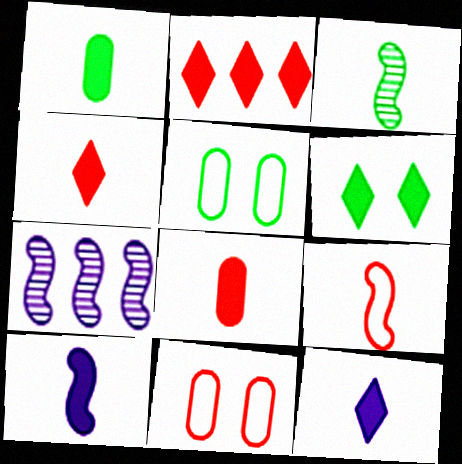[[1, 4, 10], 
[2, 6, 12], 
[3, 9, 10], 
[4, 5, 7]]